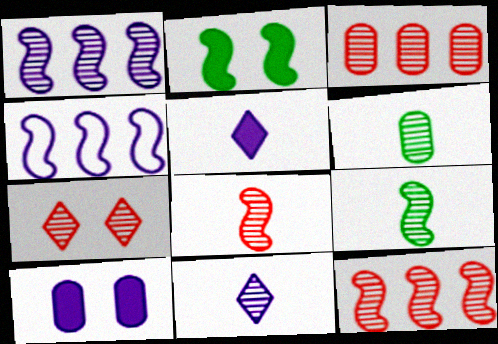[[1, 6, 7], 
[2, 4, 8], 
[3, 7, 8], 
[4, 10, 11], 
[6, 8, 11]]